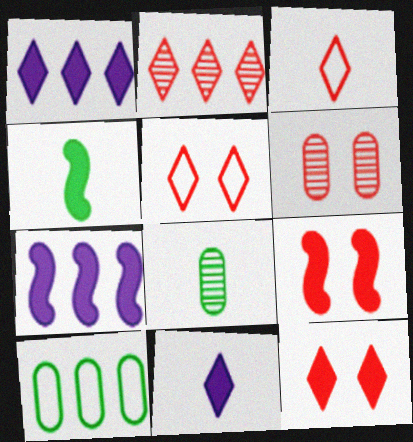[[2, 3, 12], 
[2, 7, 10], 
[4, 7, 9], 
[5, 6, 9], 
[5, 7, 8]]